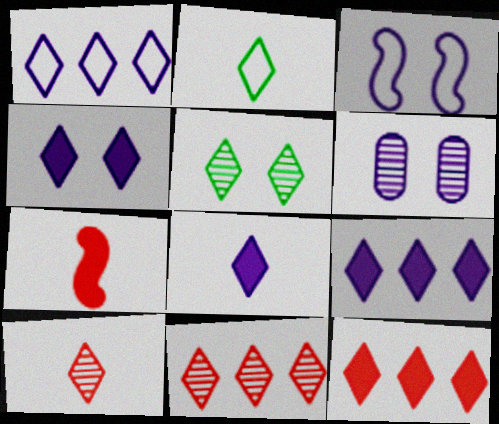[[2, 4, 11], 
[2, 8, 10], 
[3, 4, 6], 
[4, 8, 9]]